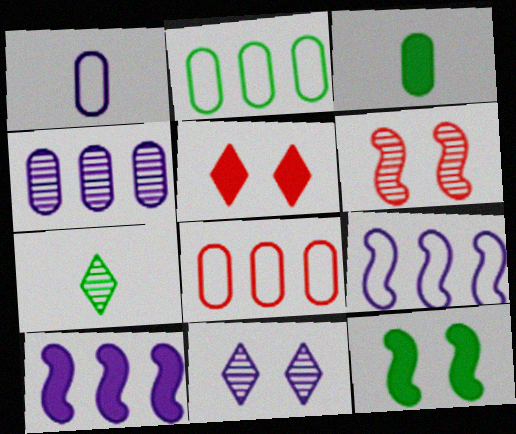[[1, 10, 11], 
[2, 7, 12], 
[3, 5, 10], 
[4, 6, 7]]